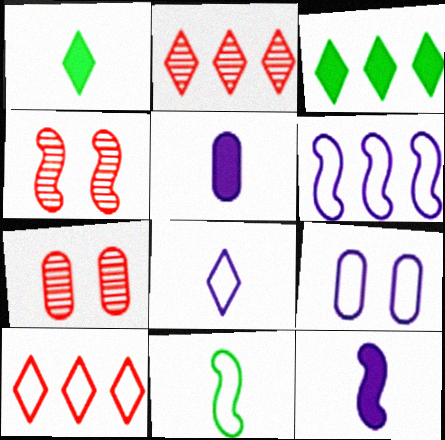[[1, 6, 7], 
[6, 8, 9], 
[9, 10, 11]]